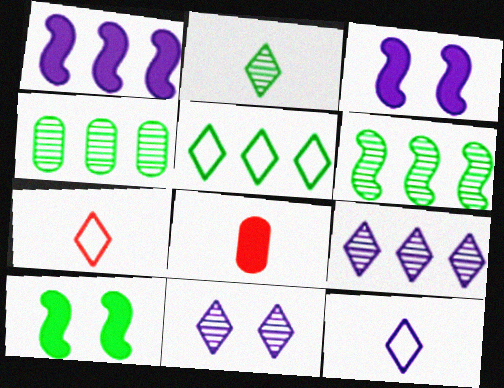[[3, 4, 7]]